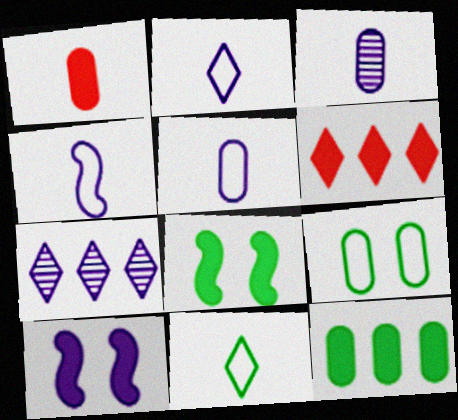[[2, 4, 5], 
[5, 7, 10]]